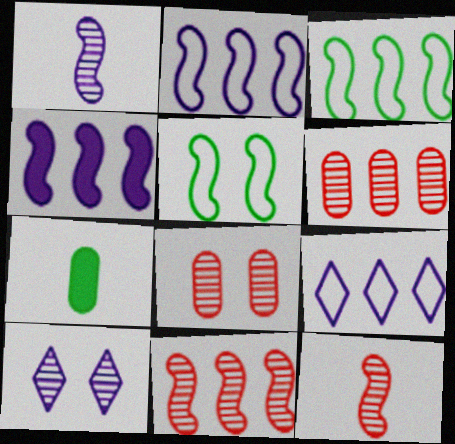[[3, 4, 11], 
[4, 5, 12]]